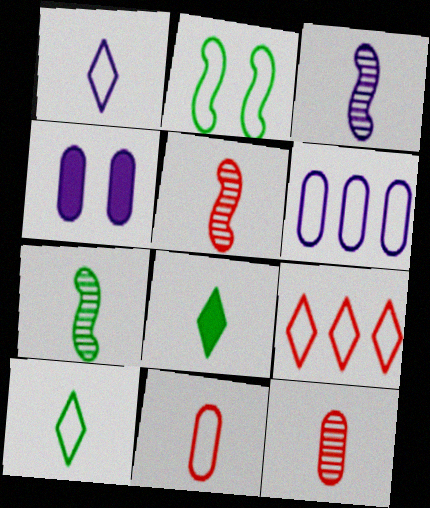[[3, 5, 7], 
[3, 8, 11], 
[4, 7, 9]]